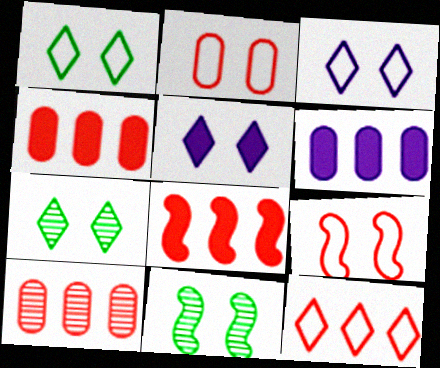[[2, 5, 11], 
[8, 10, 12]]